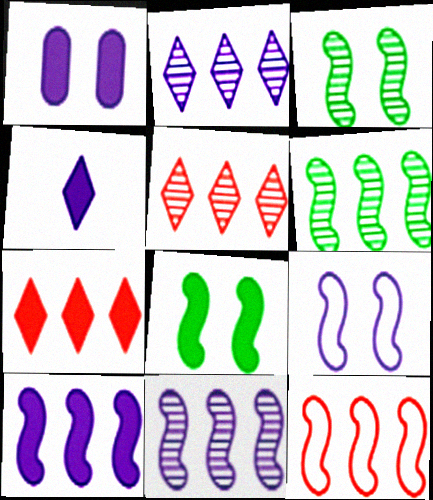[[1, 4, 10], 
[6, 10, 12]]